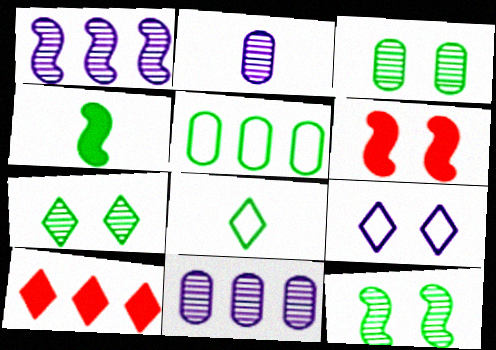[[1, 5, 10], 
[3, 6, 9], 
[3, 7, 12], 
[4, 5, 7], 
[6, 8, 11]]